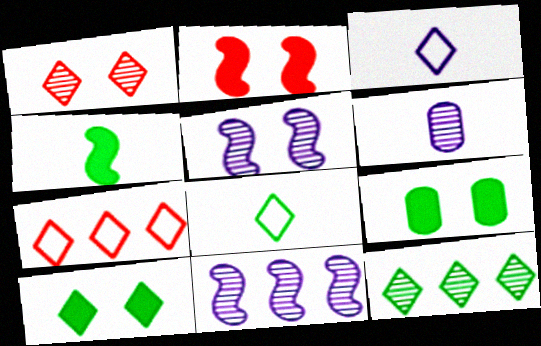[[8, 10, 12]]